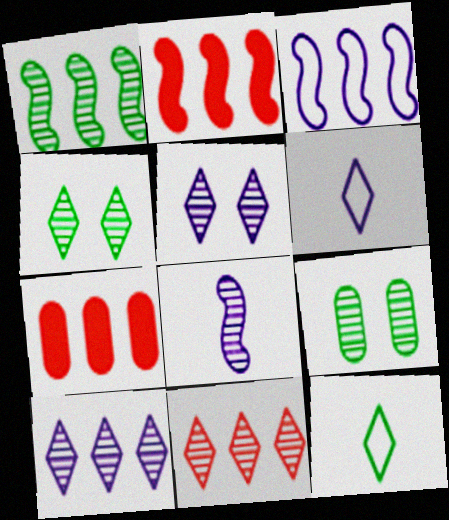[[1, 2, 3], 
[2, 6, 9], 
[8, 9, 11]]